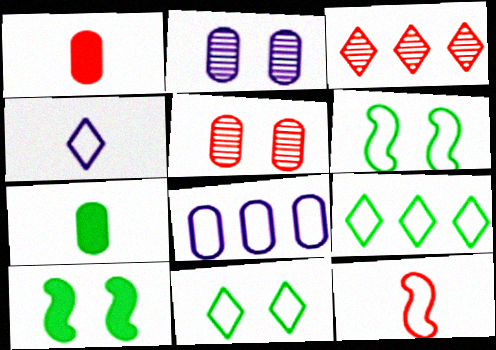[[5, 7, 8], 
[8, 11, 12]]